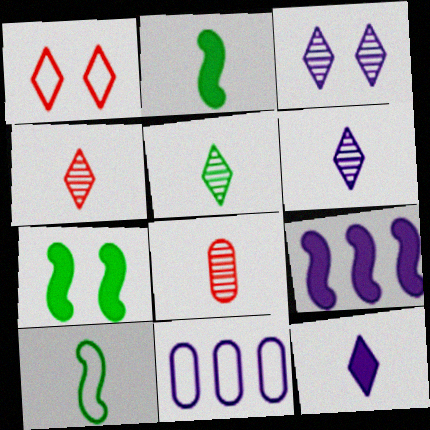[[1, 10, 11], 
[4, 5, 6], 
[4, 7, 11], 
[8, 10, 12]]